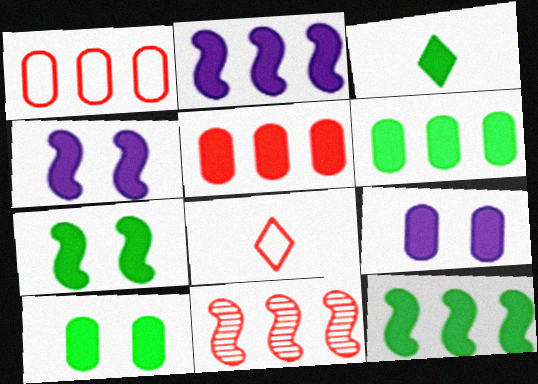[[3, 4, 5], 
[3, 6, 7], 
[3, 10, 12]]